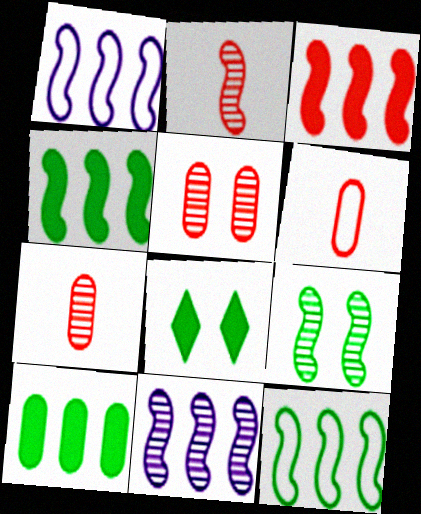[[1, 7, 8], 
[2, 9, 11], 
[3, 11, 12], 
[6, 8, 11]]